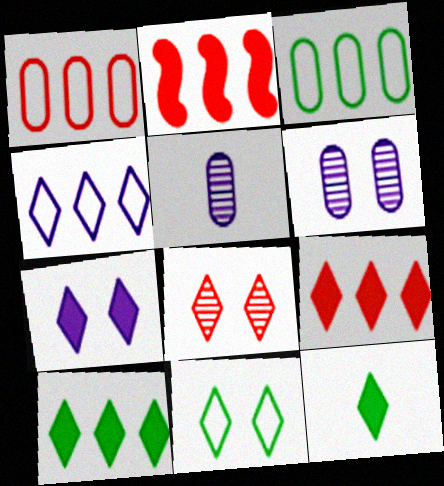[[2, 5, 11], 
[4, 8, 12], 
[7, 8, 11], 
[7, 9, 12]]